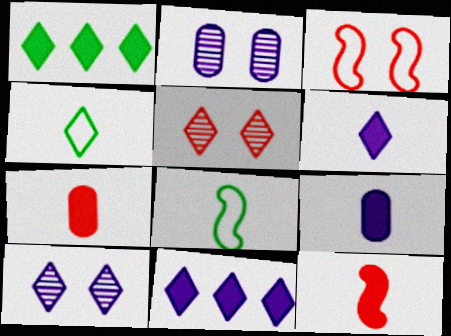[[4, 5, 11]]